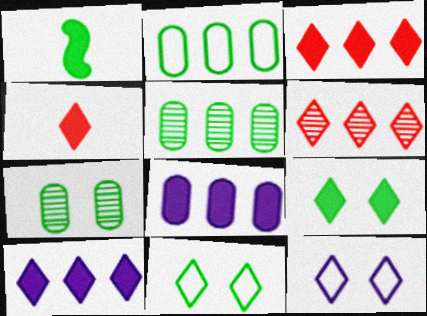[[1, 5, 11], 
[4, 9, 10]]